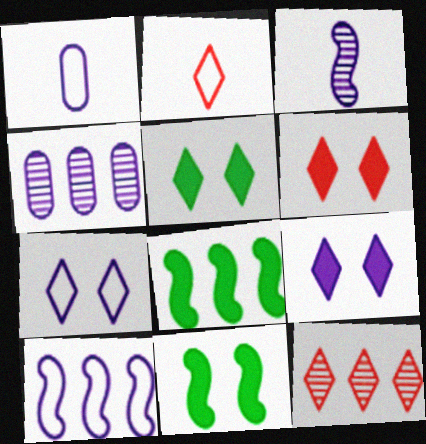[[1, 7, 10], 
[1, 11, 12], 
[2, 4, 11], 
[2, 6, 12], 
[5, 6, 9]]